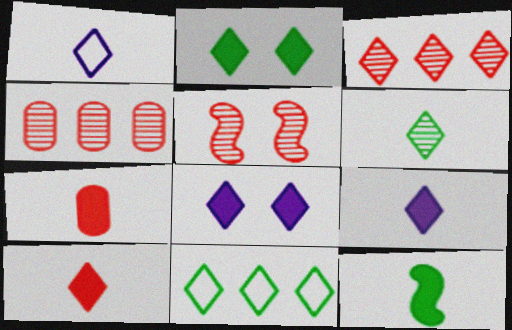[[1, 2, 3], 
[1, 6, 10], 
[2, 6, 11], 
[7, 9, 12]]